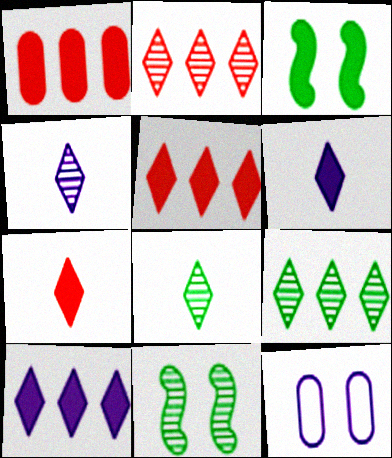[[1, 3, 6]]